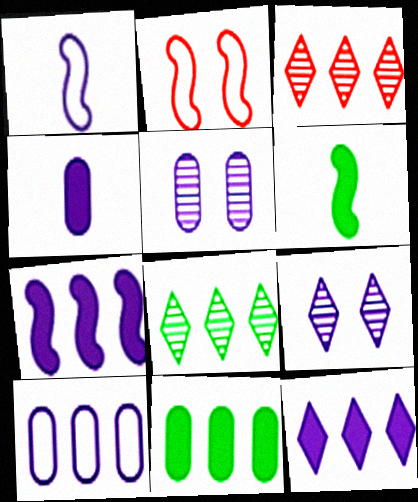[[1, 5, 12], 
[2, 4, 8], 
[4, 5, 10]]